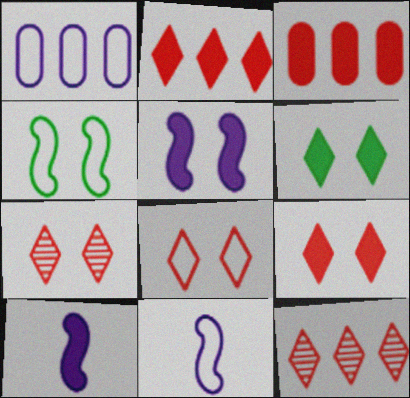[[3, 6, 10], 
[7, 8, 9]]